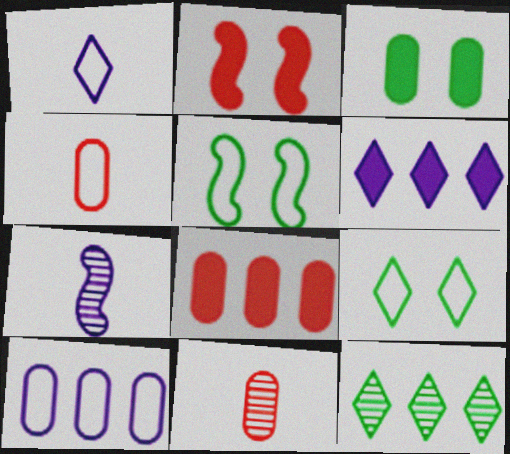[[3, 10, 11], 
[5, 6, 11], 
[7, 8, 9]]